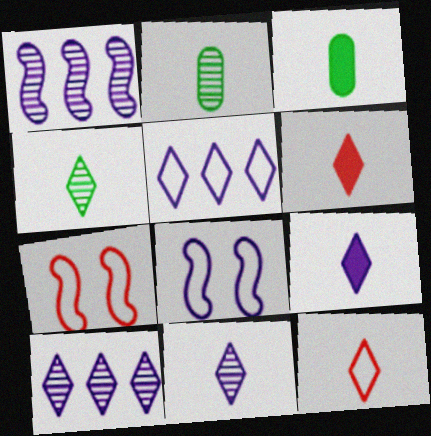[[3, 7, 10], 
[4, 9, 12]]